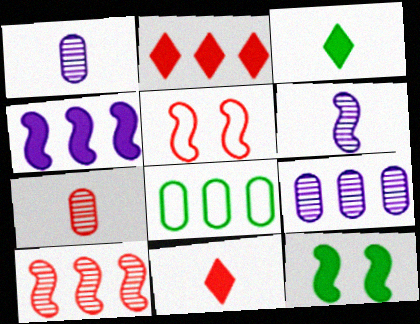[[2, 5, 7], 
[3, 5, 9]]